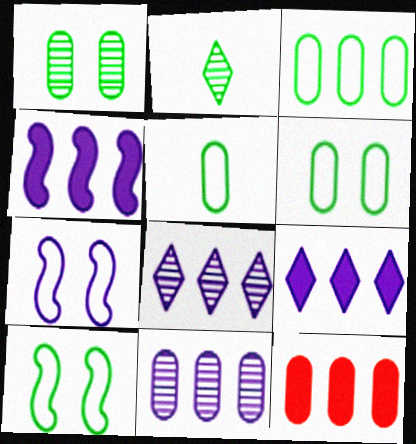[[2, 7, 12], 
[3, 5, 6], 
[3, 11, 12]]